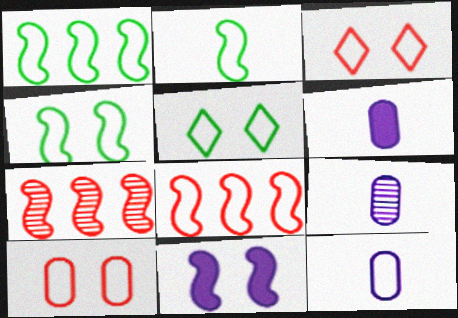[[1, 2, 4], 
[1, 3, 12], 
[2, 7, 11], 
[5, 6, 7], 
[5, 8, 12], 
[6, 9, 12]]